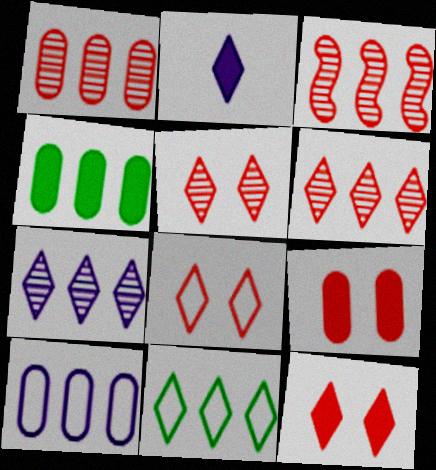[[1, 3, 6], 
[1, 4, 10], 
[2, 5, 11], 
[5, 8, 12]]